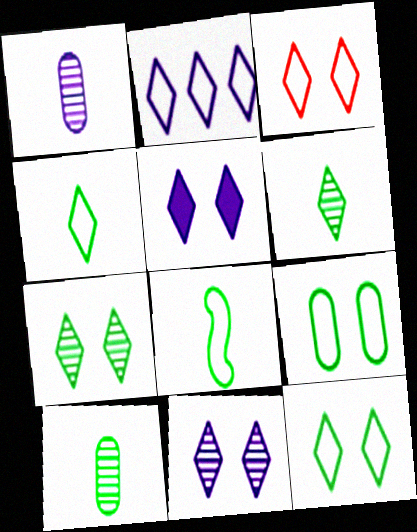[[2, 3, 4], 
[3, 5, 7]]